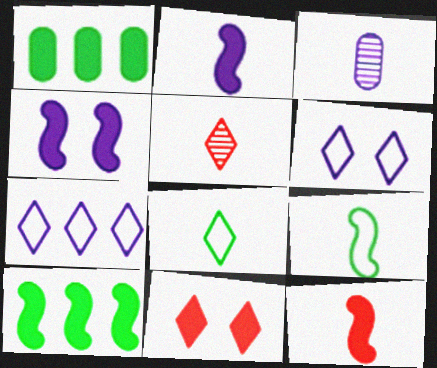[[1, 2, 11], 
[3, 4, 7], 
[3, 8, 12], 
[4, 10, 12]]